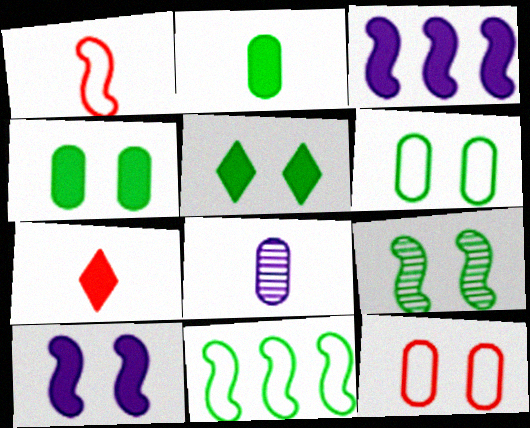[[1, 3, 9], 
[3, 4, 7], 
[5, 6, 9]]